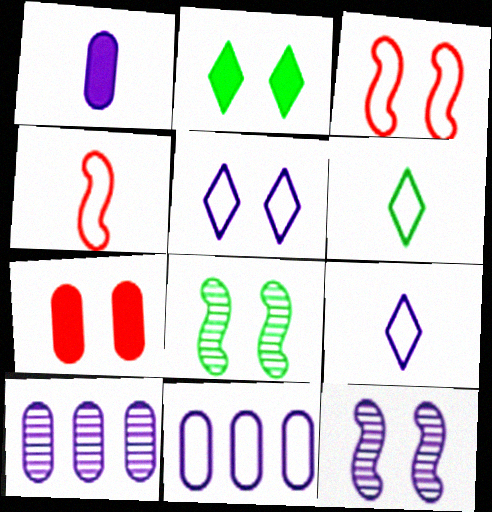[[2, 4, 10], 
[3, 6, 11], 
[5, 7, 8]]